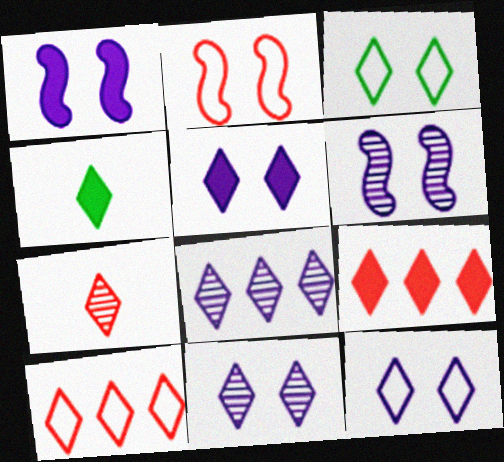[[4, 5, 9], 
[4, 10, 11], 
[5, 11, 12]]